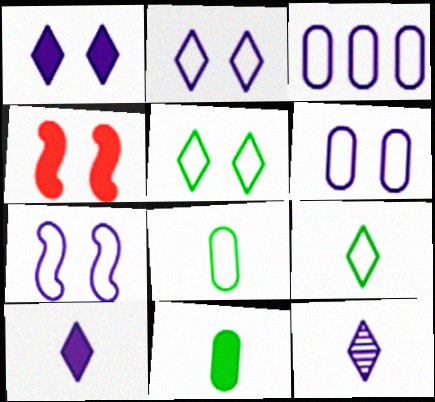[[2, 6, 7]]